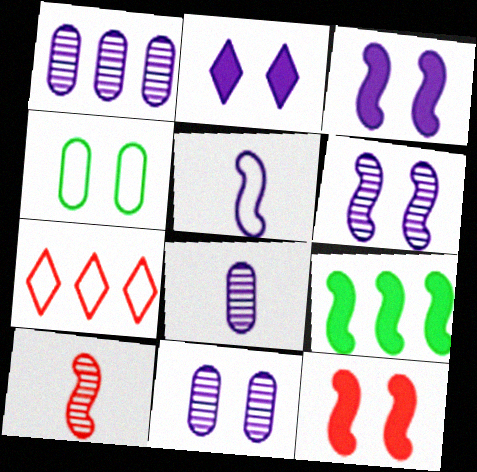[[1, 2, 5], 
[1, 7, 9], 
[1, 8, 11], 
[4, 5, 7]]